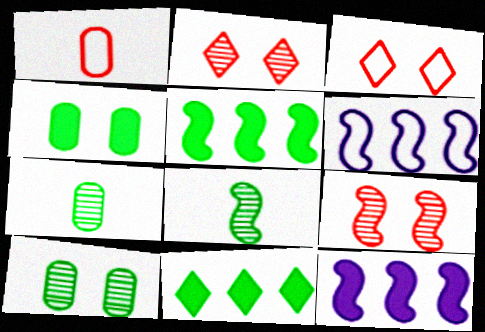[[3, 7, 12]]